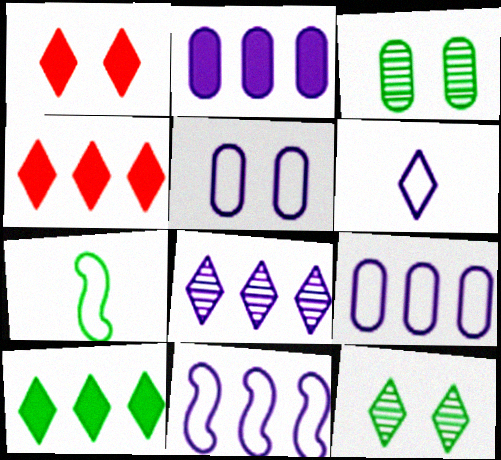[[2, 8, 11], 
[3, 7, 10], 
[4, 6, 12], 
[5, 6, 11]]